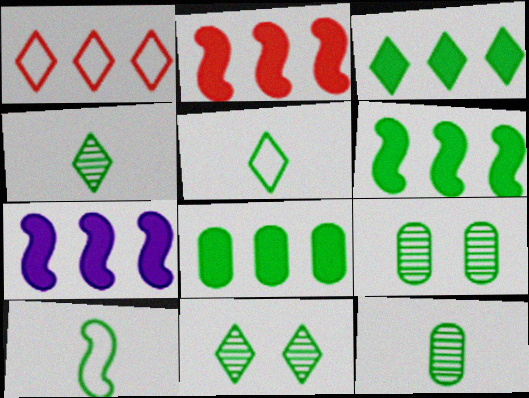[[2, 6, 7], 
[3, 5, 11], 
[3, 6, 8], 
[3, 9, 10], 
[5, 6, 9], 
[8, 10, 11]]